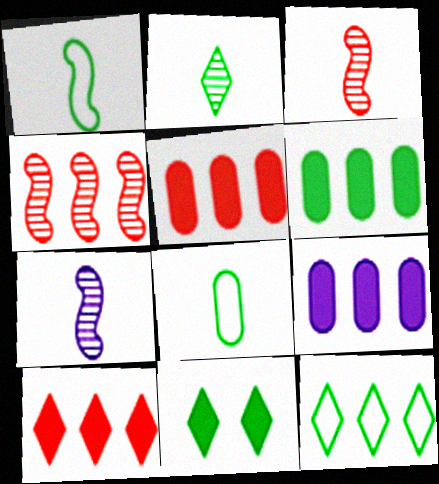[[2, 11, 12], 
[4, 9, 12], 
[5, 6, 9]]